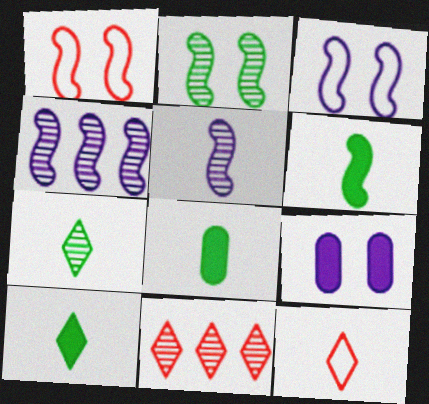[[1, 4, 6], 
[3, 8, 11], 
[5, 8, 12], 
[6, 8, 10]]